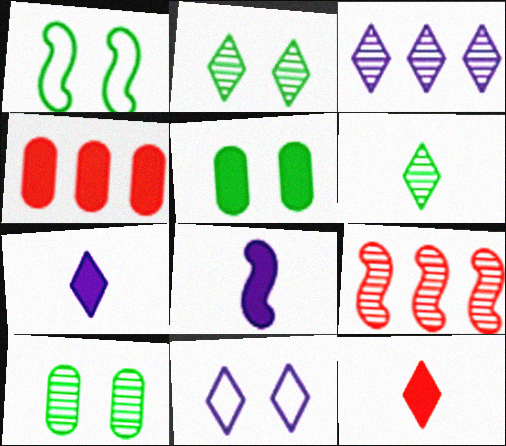[[1, 2, 5], 
[1, 8, 9], 
[3, 7, 11]]